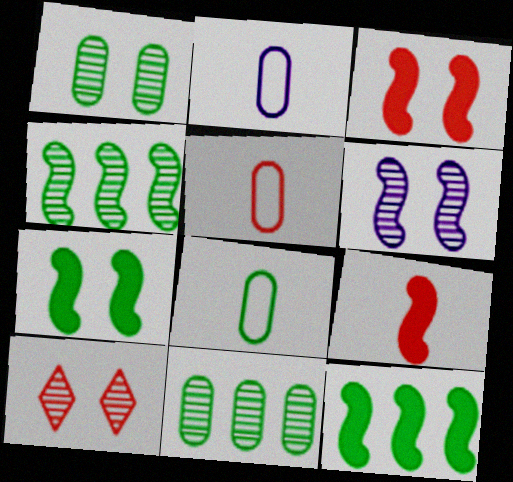[[1, 6, 10], 
[2, 5, 8], 
[2, 10, 12]]